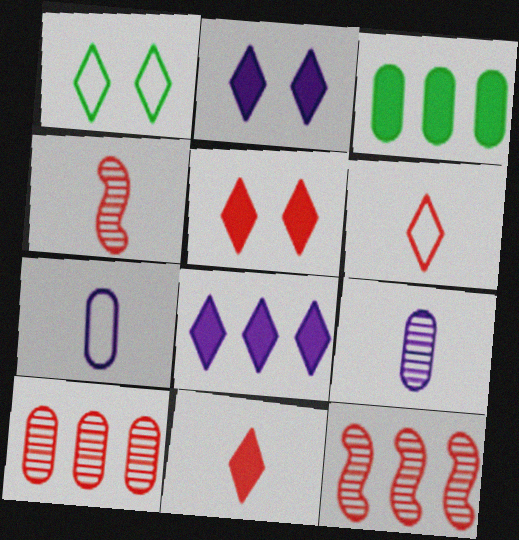[]